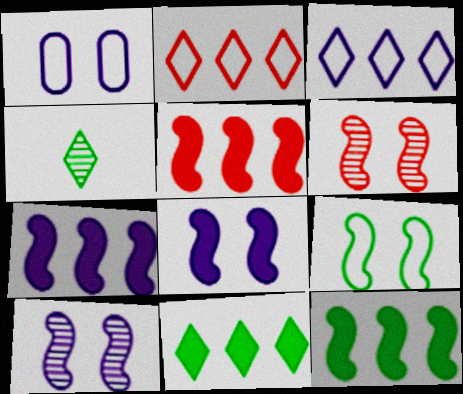[[1, 4, 5], 
[5, 7, 12], 
[6, 8, 9]]